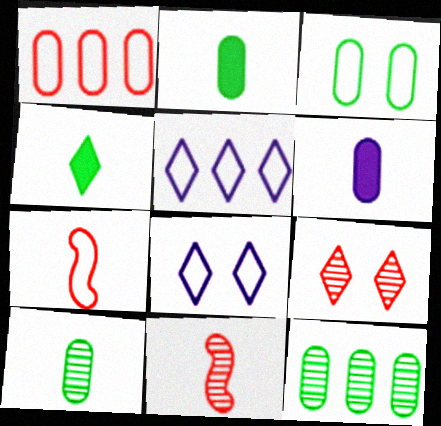[[2, 3, 12], 
[3, 5, 7], 
[4, 5, 9]]